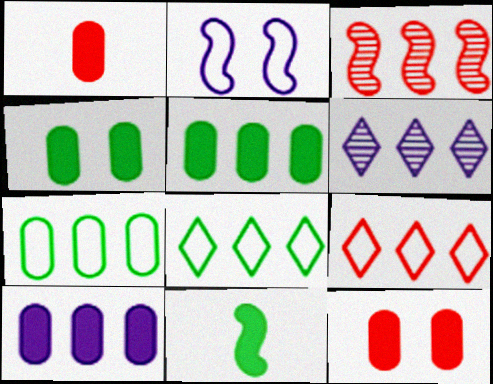[[1, 4, 10], 
[2, 3, 11], 
[3, 8, 10]]